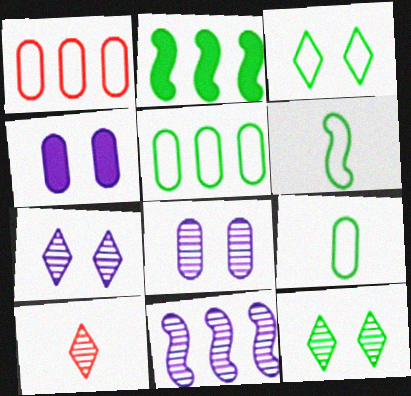[[2, 9, 12], 
[3, 5, 6]]